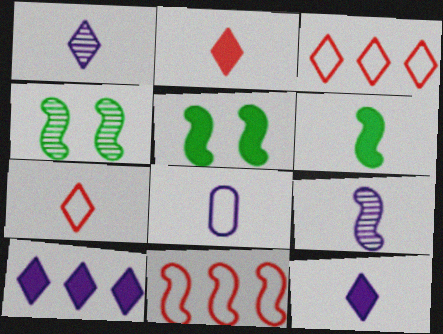[[5, 9, 11], 
[8, 9, 12]]